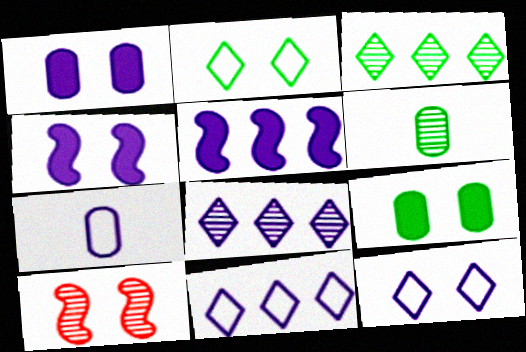[[1, 2, 10], 
[4, 7, 8], 
[6, 8, 10], 
[9, 10, 12]]